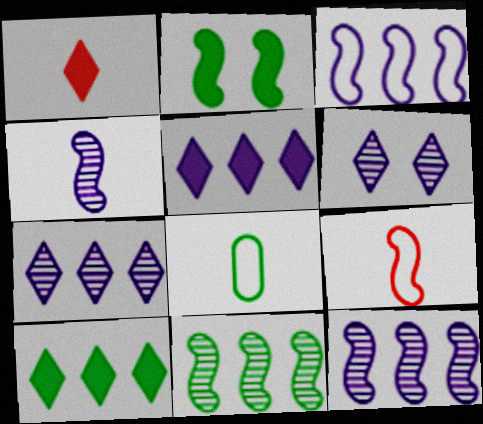[[1, 4, 8], 
[2, 9, 12]]